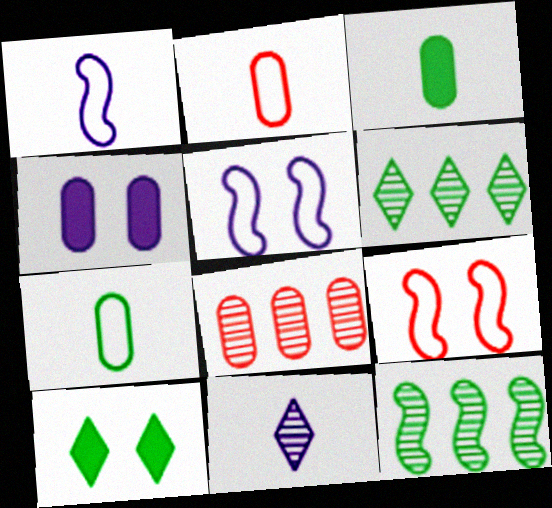[[1, 8, 10], 
[4, 7, 8], 
[7, 10, 12]]